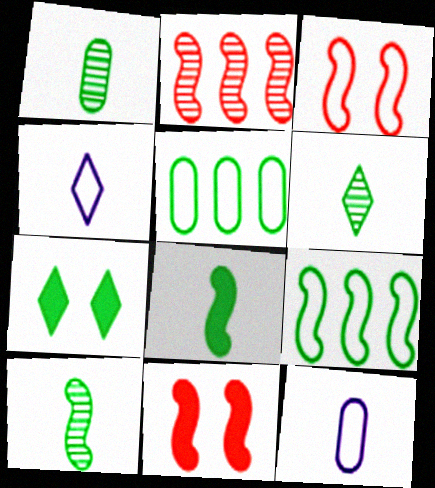[[1, 6, 10], 
[1, 7, 9], 
[2, 7, 12], 
[3, 4, 5], 
[5, 7, 10]]